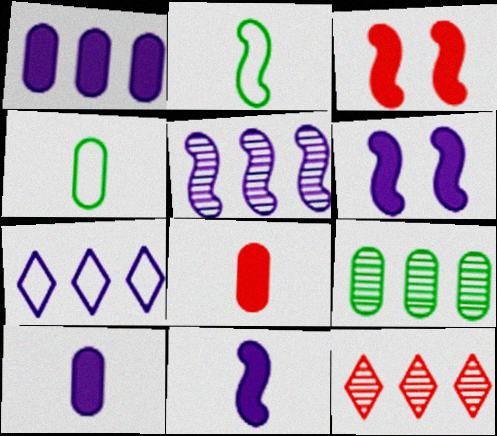[[1, 5, 7], 
[2, 3, 5], 
[4, 6, 12], 
[5, 9, 12]]